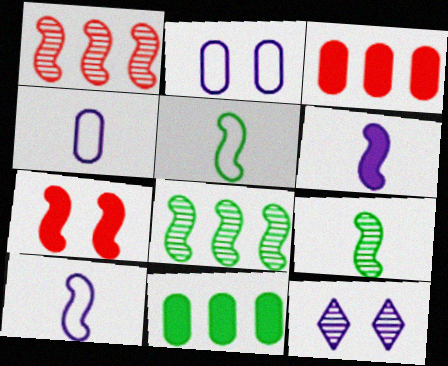[[3, 5, 12], 
[7, 8, 10]]